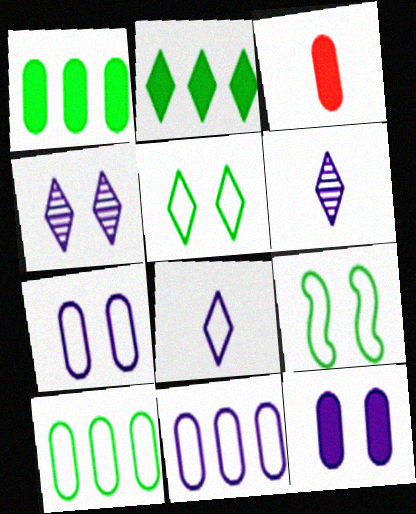[[1, 3, 12]]